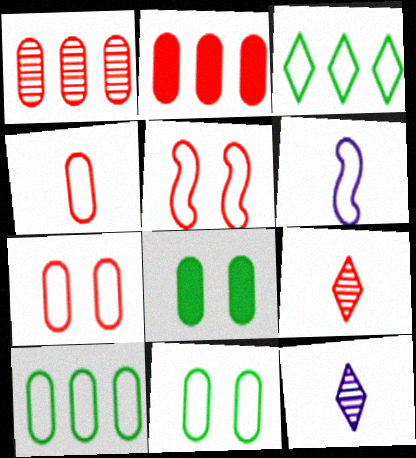[[2, 5, 9], 
[3, 6, 7]]